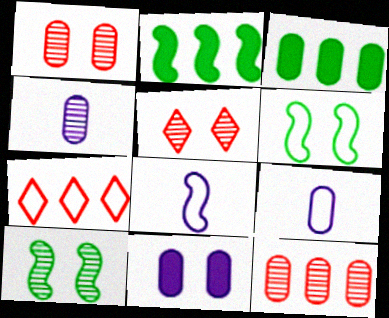[[1, 3, 9], 
[2, 5, 9], 
[3, 5, 8], 
[5, 6, 11], 
[6, 7, 9]]